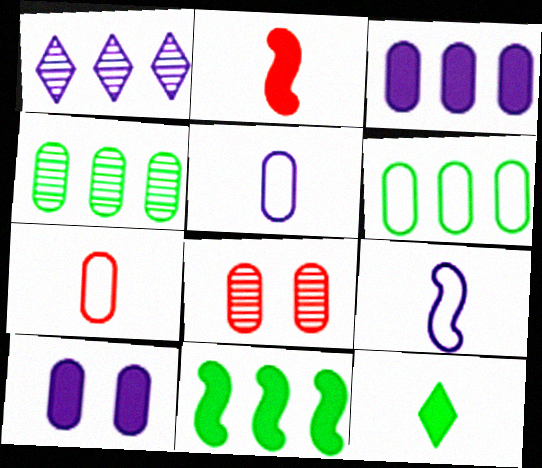[[1, 9, 10], 
[4, 7, 10]]